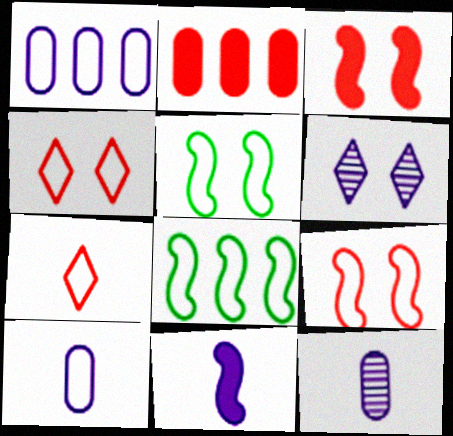[[1, 5, 7], 
[1, 6, 11], 
[4, 8, 10]]